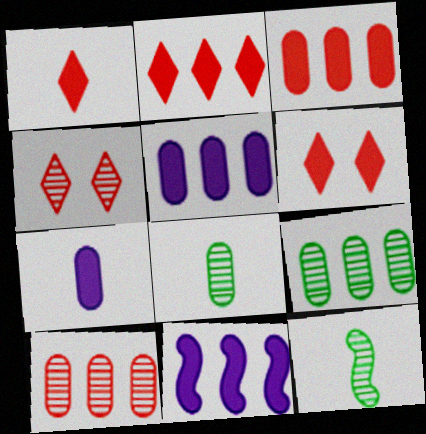[[1, 2, 6]]